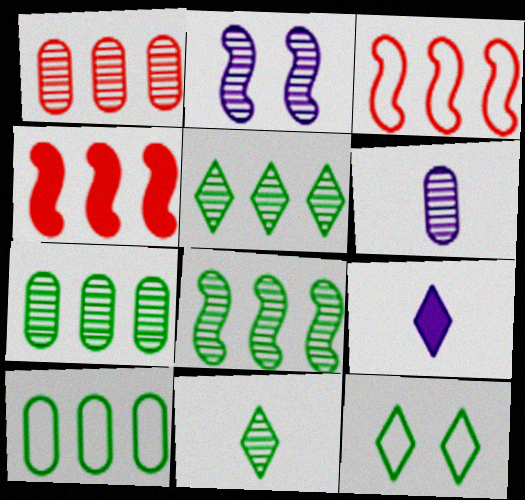[[1, 2, 11], 
[4, 6, 12], 
[5, 7, 8]]